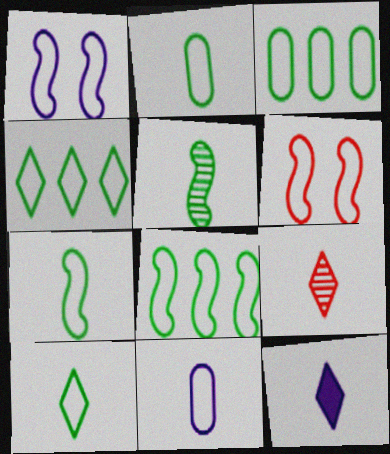[[2, 7, 10], 
[3, 4, 8], 
[4, 6, 11], 
[9, 10, 12]]